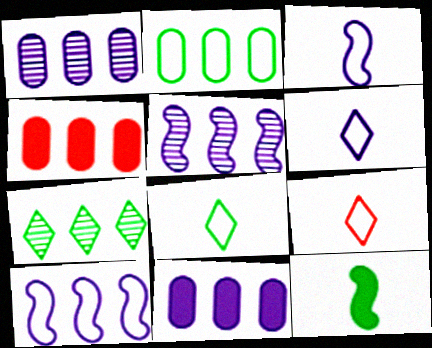[[1, 2, 4], 
[4, 7, 10], 
[6, 8, 9]]